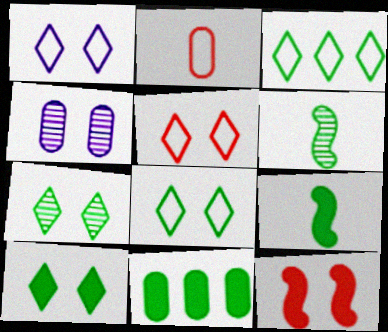[[1, 5, 8], 
[2, 4, 11], 
[4, 8, 12], 
[6, 8, 11], 
[7, 8, 10], 
[9, 10, 11]]